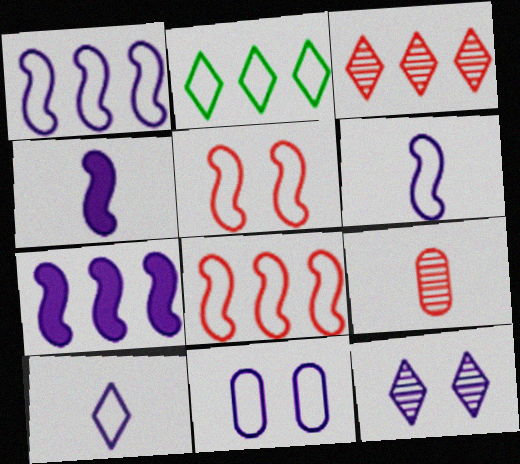[[1, 10, 11]]